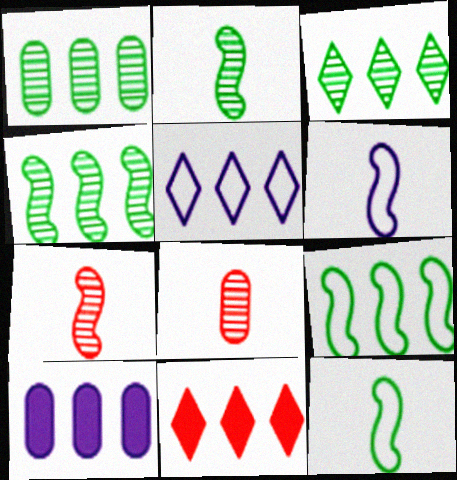[[1, 3, 4], 
[3, 5, 11]]